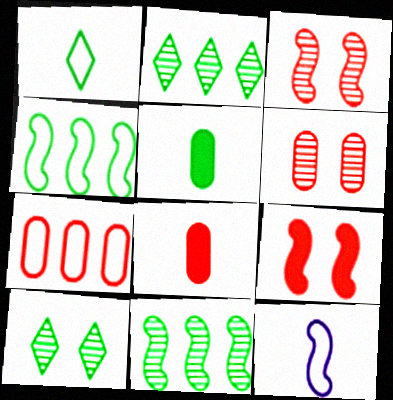[[4, 5, 10], 
[6, 7, 8], 
[9, 11, 12]]